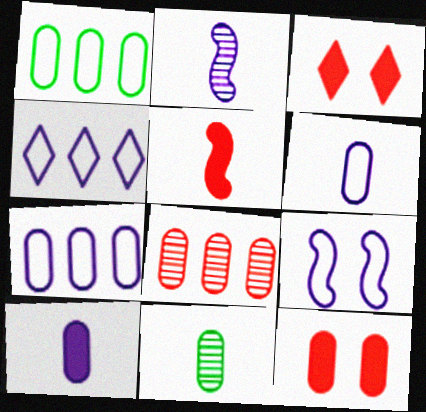[[1, 2, 3], 
[4, 6, 9], 
[7, 11, 12]]